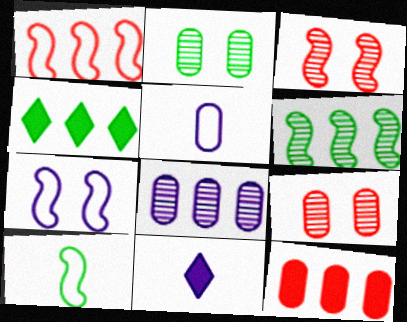[[1, 2, 11], 
[1, 4, 8], 
[1, 7, 10], 
[2, 4, 10], 
[2, 5, 12], 
[3, 4, 5], 
[7, 8, 11]]